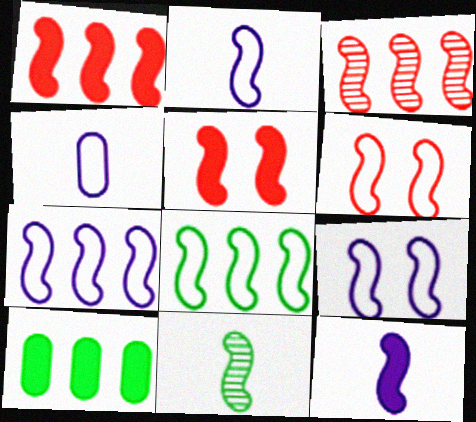[[1, 9, 11], 
[2, 6, 8], 
[2, 7, 9], 
[5, 7, 11]]